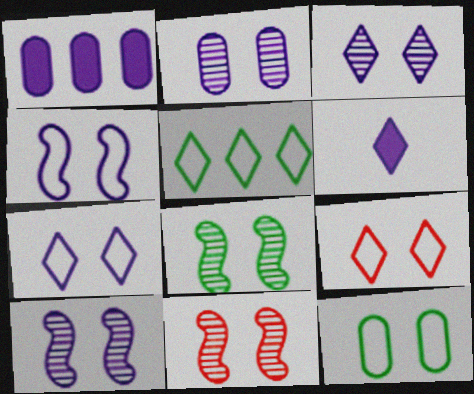[[2, 3, 10], 
[4, 9, 12], 
[8, 10, 11]]